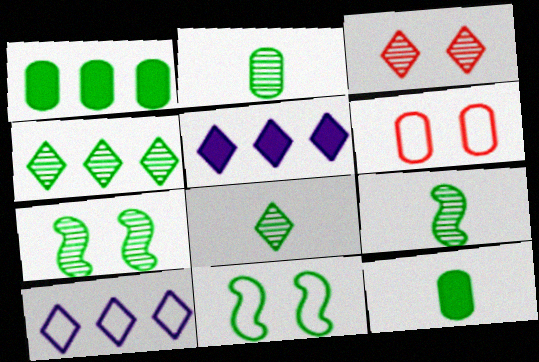[[1, 8, 11], 
[2, 4, 7], 
[2, 8, 9], 
[4, 11, 12], 
[5, 6, 9]]